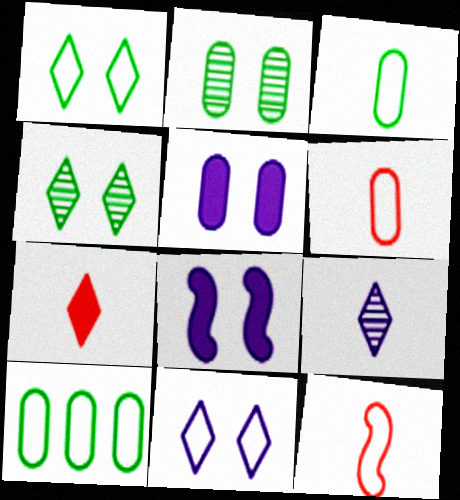[[10, 11, 12]]